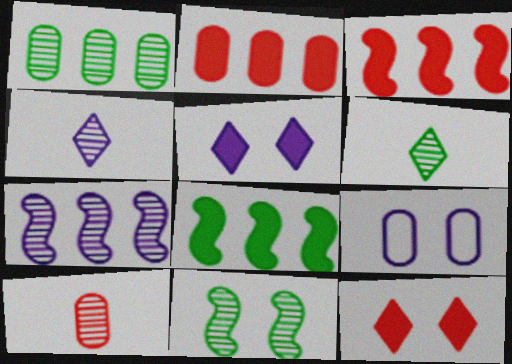[[1, 6, 11], 
[3, 6, 9], 
[9, 11, 12]]